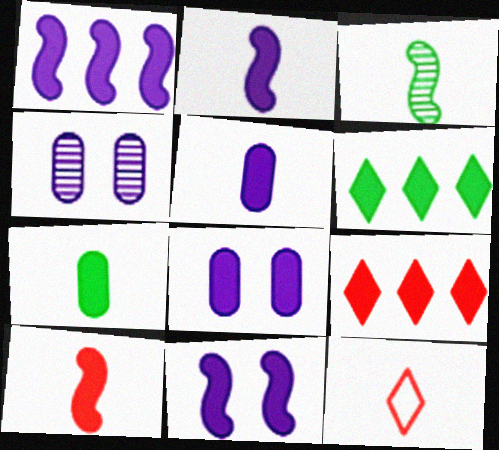[[1, 2, 11], 
[3, 5, 12], 
[6, 8, 10], 
[7, 9, 11]]